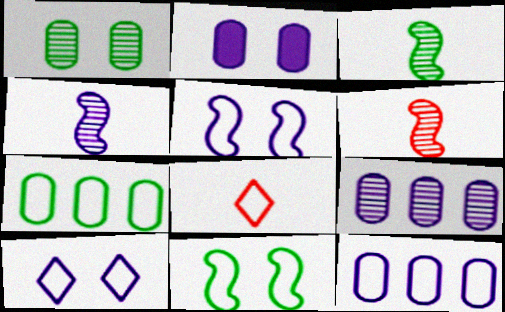[[3, 4, 6], 
[5, 7, 8], 
[8, 11, 12]]